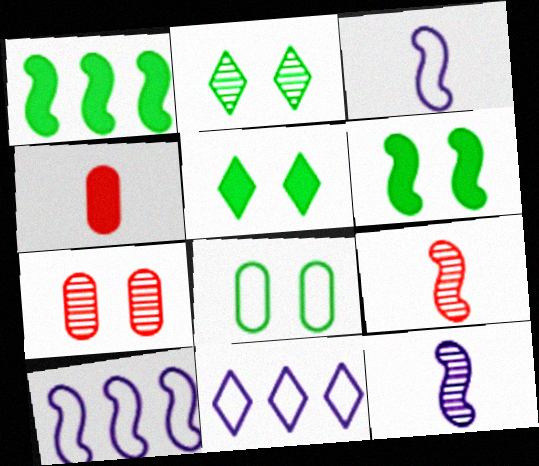[[2, 4, 10], 
[2, 6, 8], 
[6, 9, 10]]